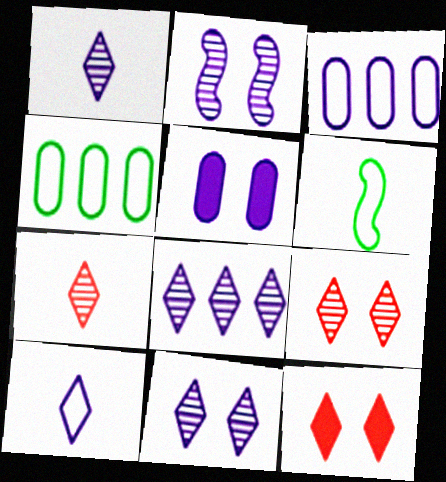[[1, 8, 11]]